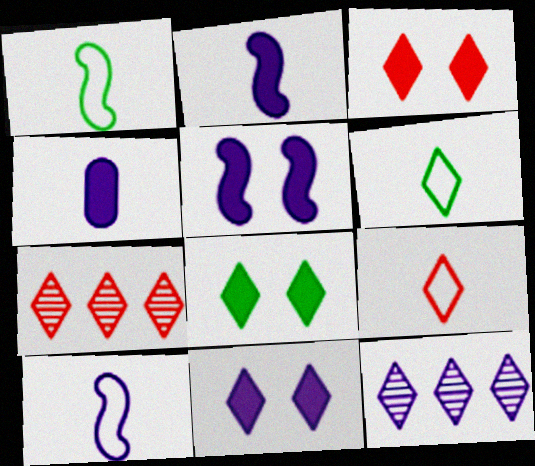[[3, 6, 12], 
[3, 7, 9], 
[3, 8, 11], 
[6, 7, 11], 
[8, 9, 12]]